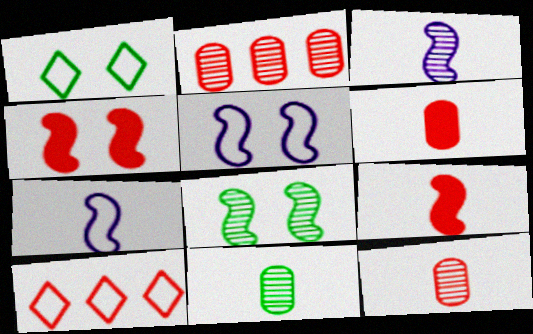[[4, 5, 8], 
[4, 10, 12]]